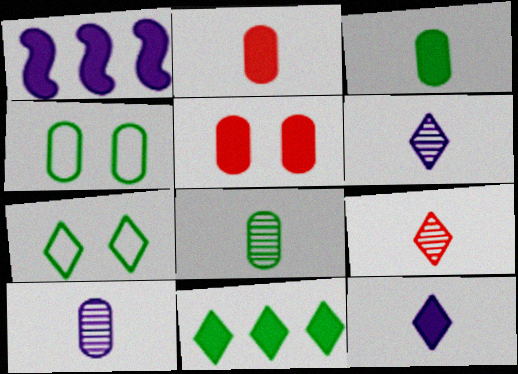[[1, 4, 9]]